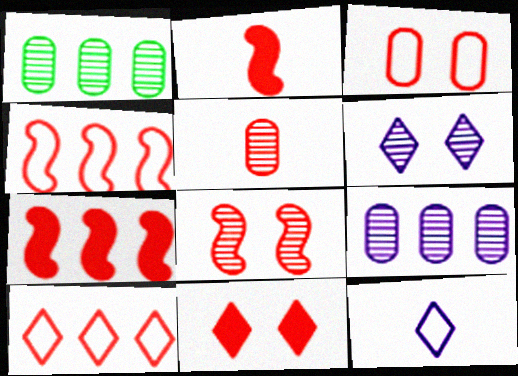[[2, 4, 8], 
[3, 8, 11], 
[4, 5, 11]]